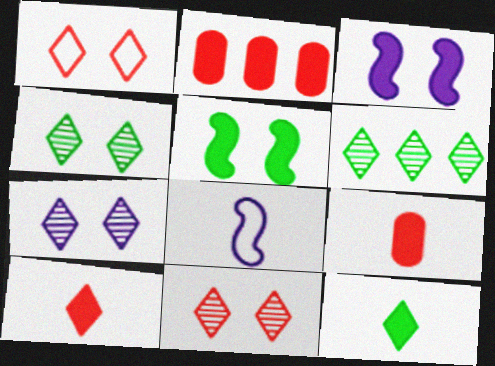[[2, 3, 12], 
[2, 4, 8], 
[4, 7, 11]]